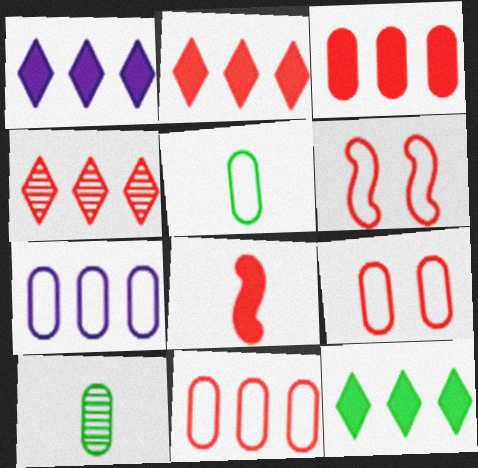[[1, 2, 12], 
[1, 6, 10], 
[4, 8, 9], 
[5, 7, 9]]